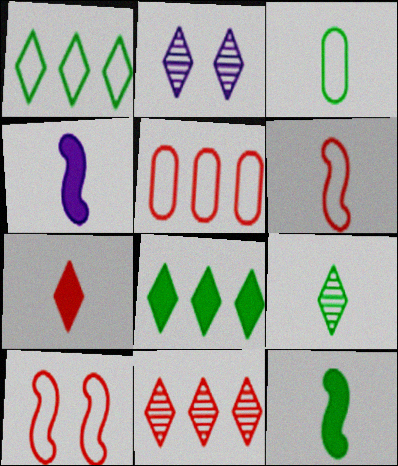[[1, 2, 7], 
[2, 5, 12], 
[2, 9, 11], 
[3, 9, 12]]